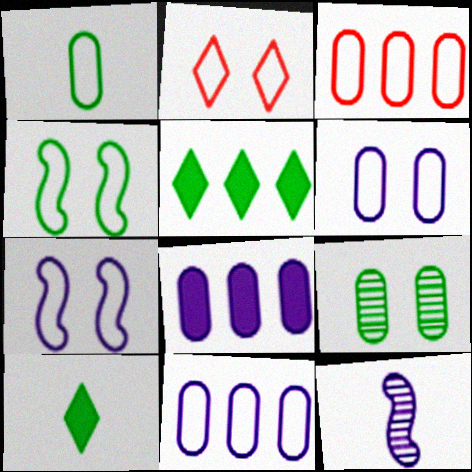[[1, 3, 6], 
[2, 4, 6]]